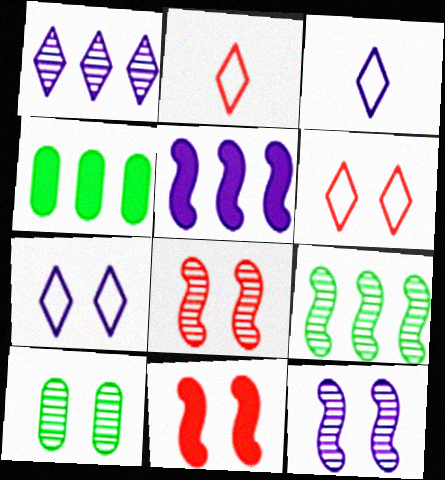[[2, 4, 12], 
[2, 5, 10], 
[3, 4, 8], 
[7, 10, 11]]